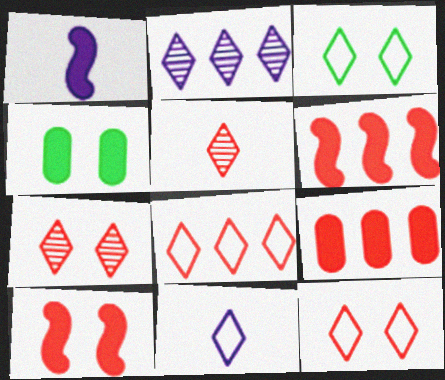[[3, 8, 11]]